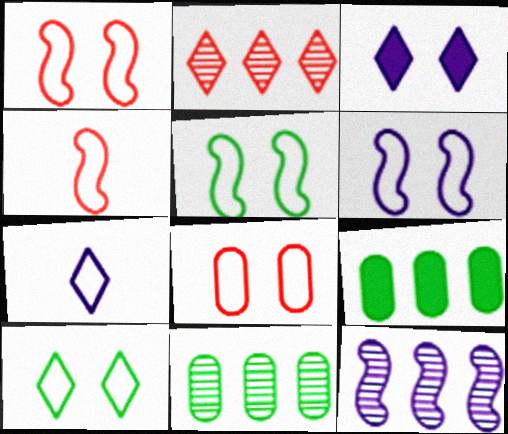[[1, 5, 6], 
[2, 11, 12], 
[3, 4, 11], 
[6, 8, 10]]